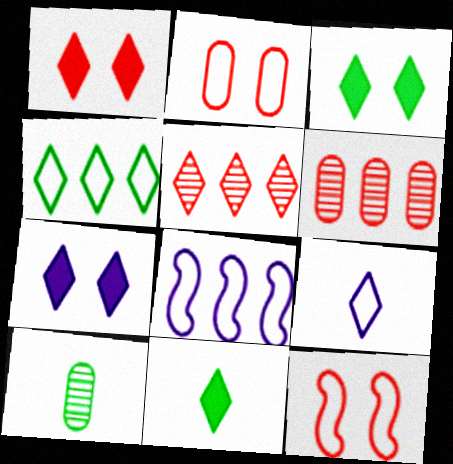[[1, 3, 7], 
[1, 8, 10], 
[3, 5, 9]]